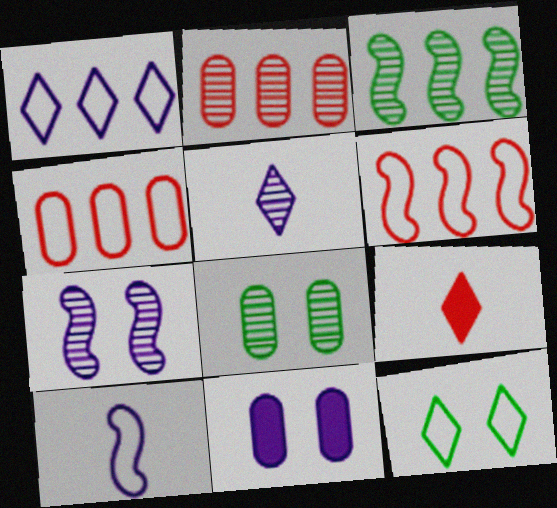[[4, 10, 12]]